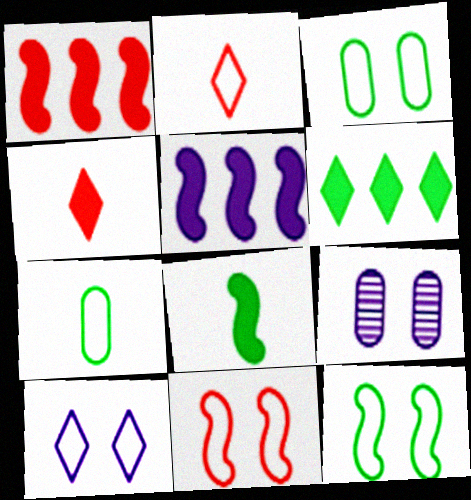[[3, 10, 11]]